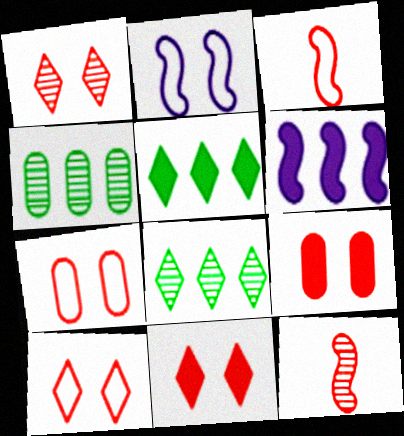[[1, 10, 11]]